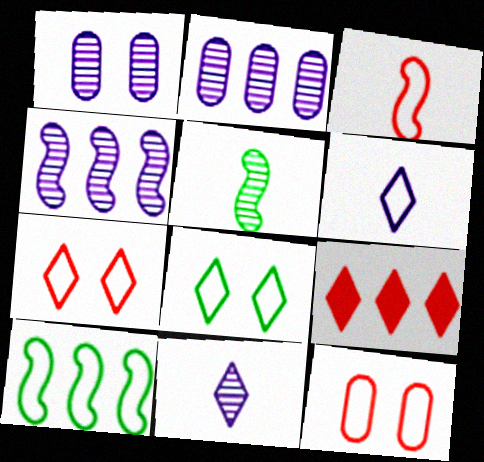[[1, 4, 11], 
[2, 9, 10], 
[6, 10, 12], 
[8, 9, 11]]